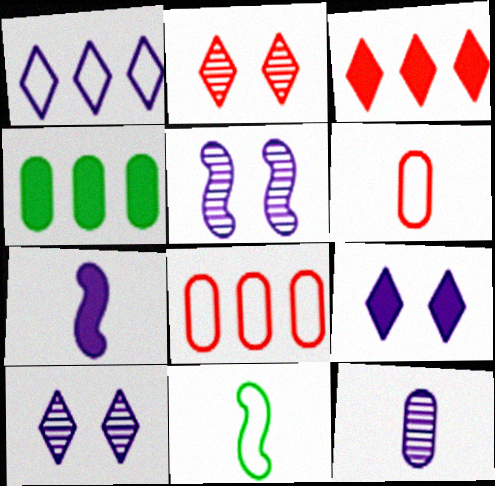[]